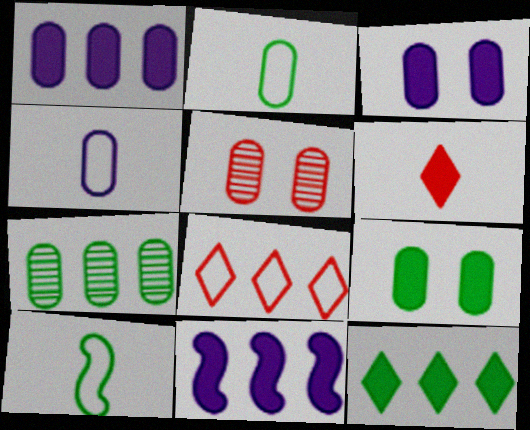[[1, 2, 5], 
[2, 7, 9], 
[6, 9, 11], 
[7, 8, 11]]